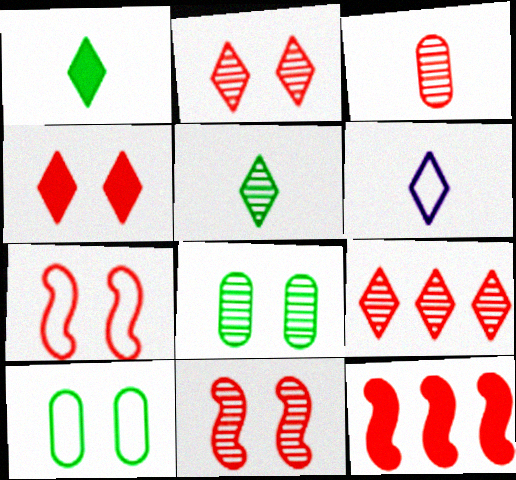[[3, 9, 11], 
[6, 8, 12]]